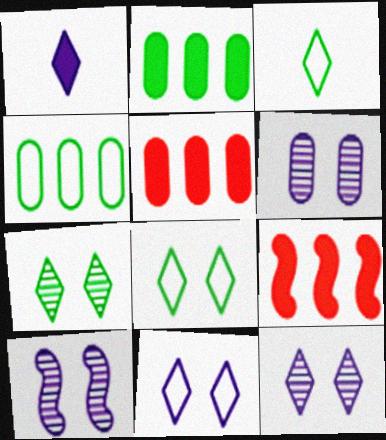[[3, 5, 10], 
[3, 6, 9], 
[6, 10, 12]]